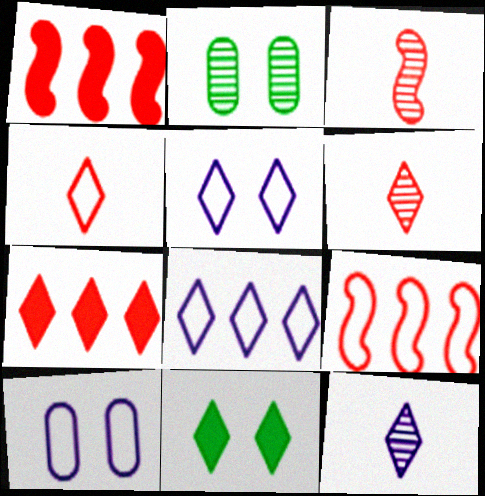[[6, 8, 11]]